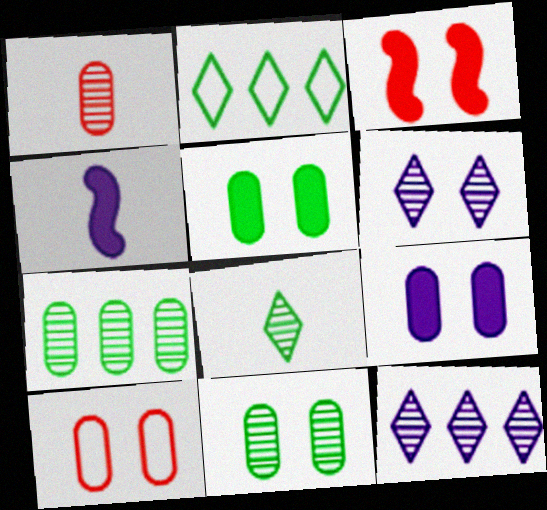[[9, 10, 11]]